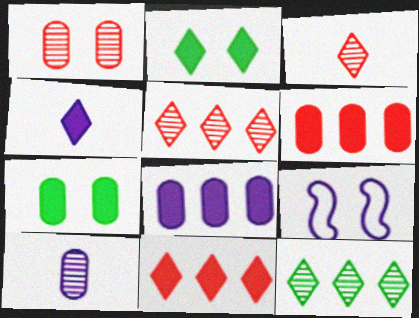[[1, 2, 9], 
[2, 4, 11]]